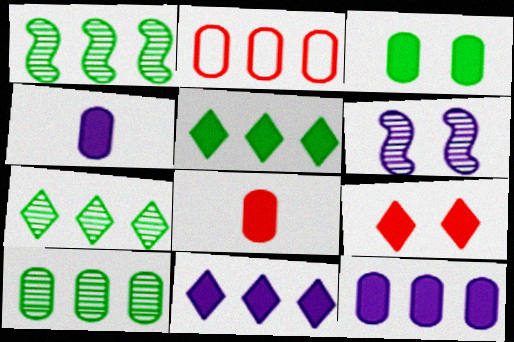[[1, 2, 11], 
[1, 7, 10], 
[2, 10, 12], 
[3, 8, 12]]